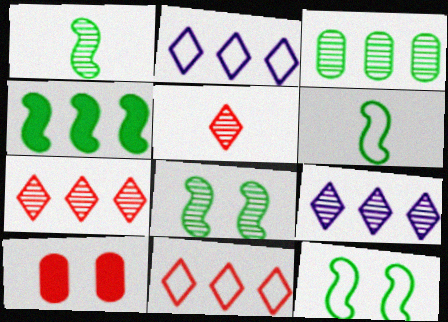[[1, 2, 10], 
[1, 4, 12], 
[4, 6, 8], 
[6, 9, 10]]